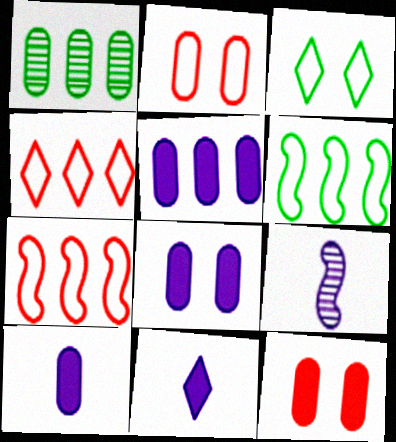[[1, 2, 10], 
[5, 8, 10]]